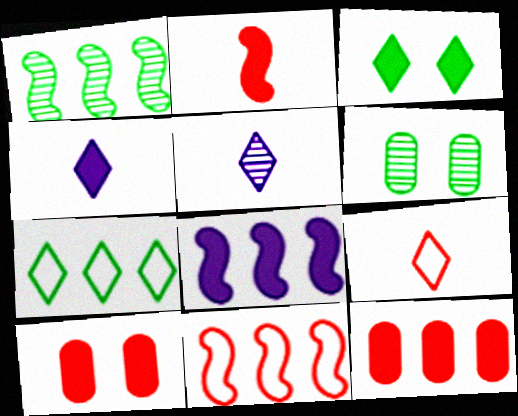[[1, 8, 11], 
[4, 6, 11], 
[6, 8, 9]]